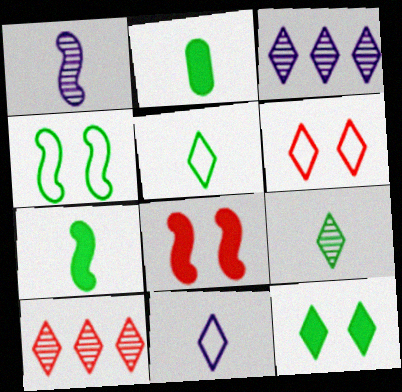[[10, 11, 12]]